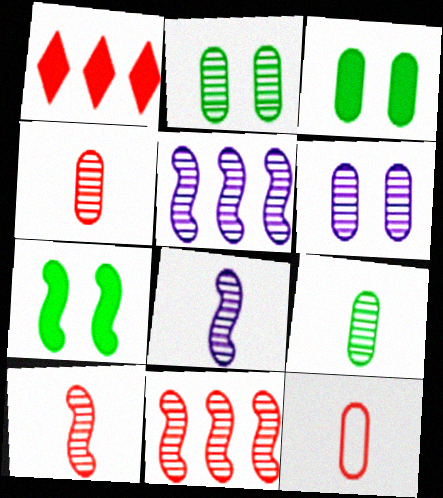[]